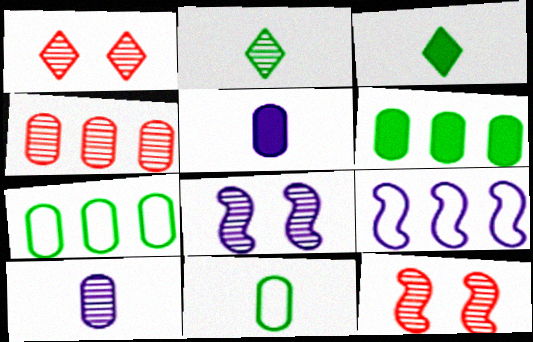[[2, 4, 8]]